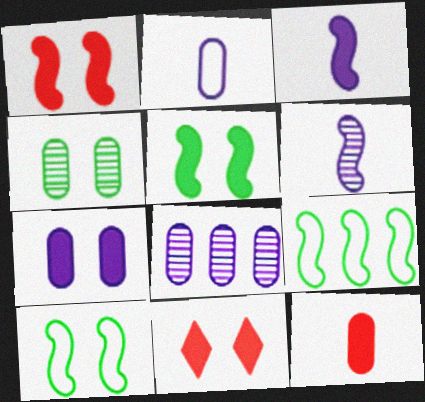[[1, 6, 9], 
[2, 7, 8], 
[5, 7, 11]]